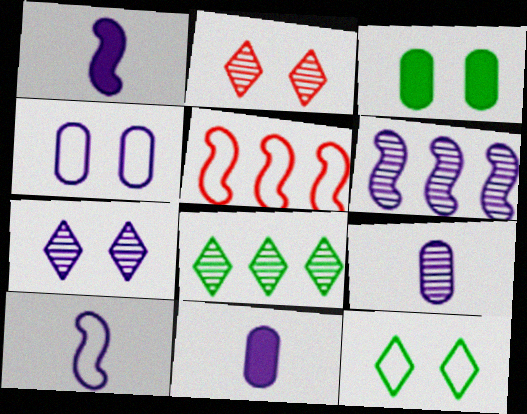[[6, 7, 9]]